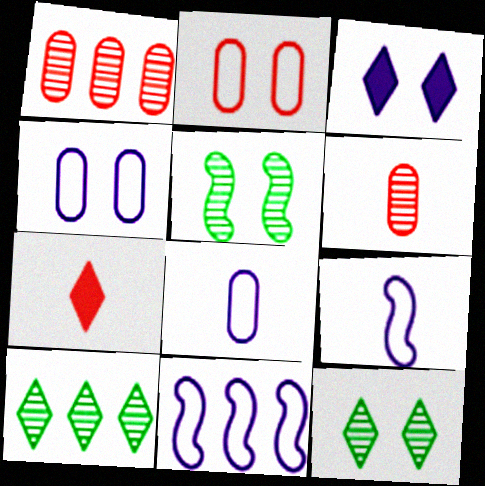[[2, 3, 5]]